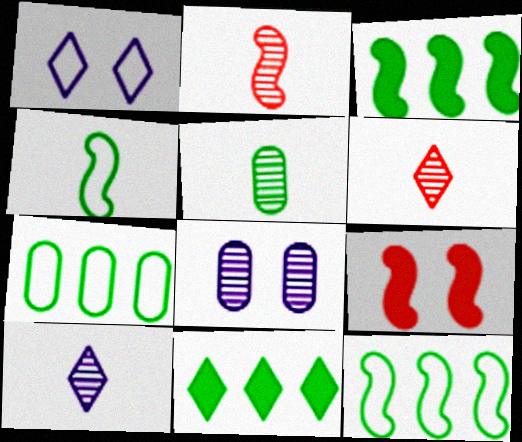[[1, 6, 11], 
[2, 5, 10], 
[7, 9, 10]]